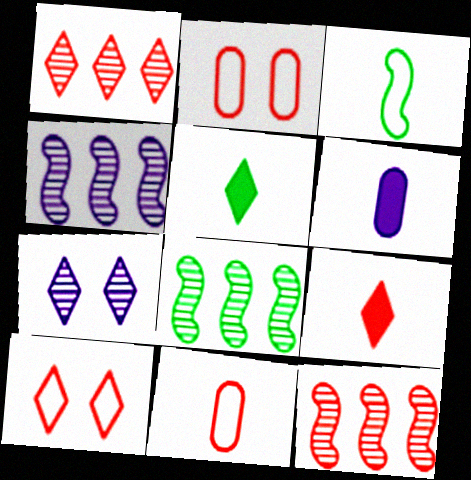[[1, 9, 10], 
[2, 4, 5], 
[2, 9, 12], 
[4, 8, 12], 
[6, 8, 10]]